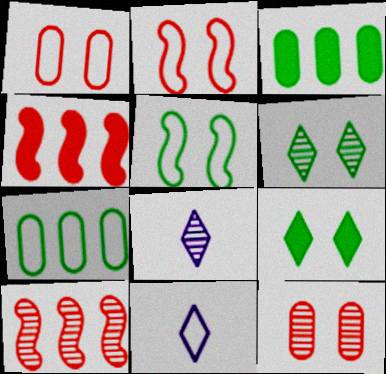[[2, 3, 8], 
[2, 7, 11]]